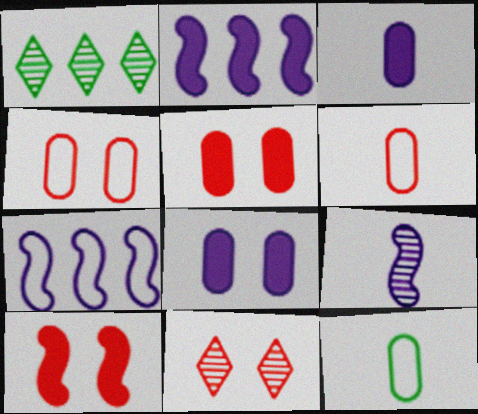[[2, 11, 12], 
[4, 10, 11]]